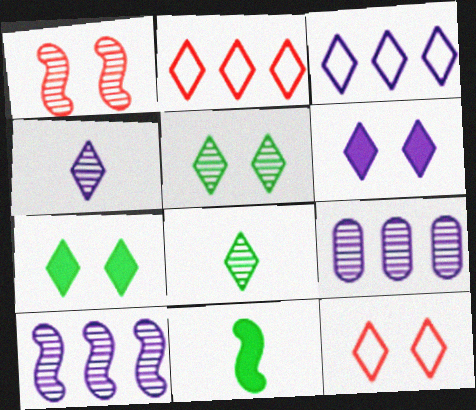[[1, 8, 9], 
[2, 4, 7], 
[2, 6, 8], 
[3, 4, 6], 
[5, 6, 12], 
[9, 11, 12]]